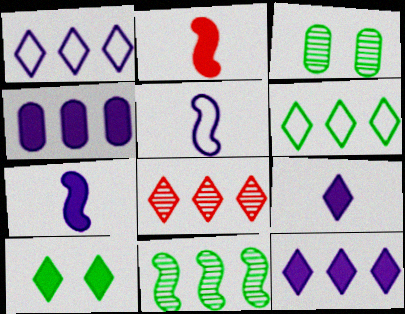[[1, 2, 3], 
[2, 4, 10], 
[6, 8, 12]]